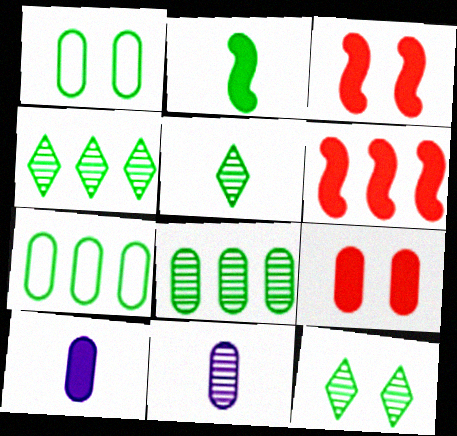[[1, 2, 4], 
[2, 7, 12], 
[4, 5, 12], 
[7, 9, 11]]